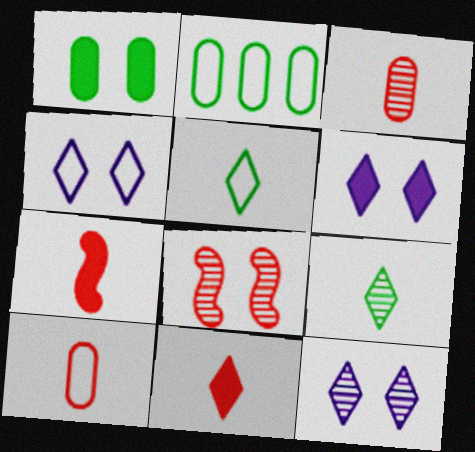[[1, 4, 8], 
[2, 7, 12], 
[4, 6, 12]]